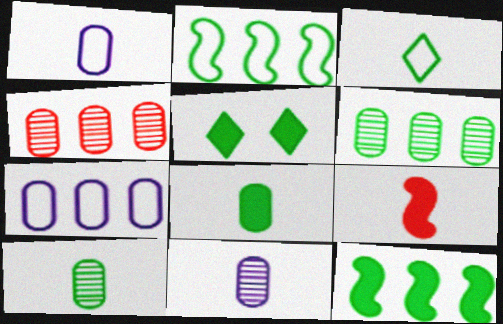[[2, 5, 10], 
[3, 9, 11], 
[5, 8, 12]]